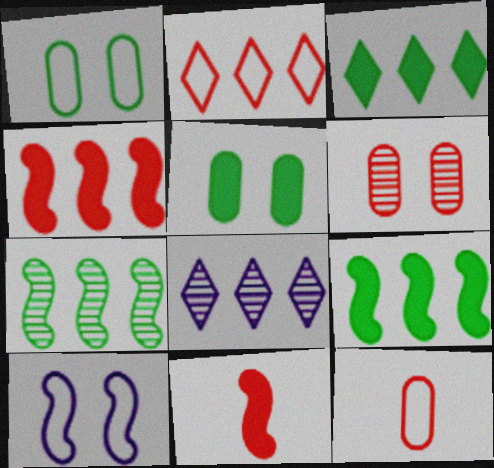[[1, 8, 11], 
[2, 3, 8], 
[2, 6, 11], 
[7, 10, 11]]